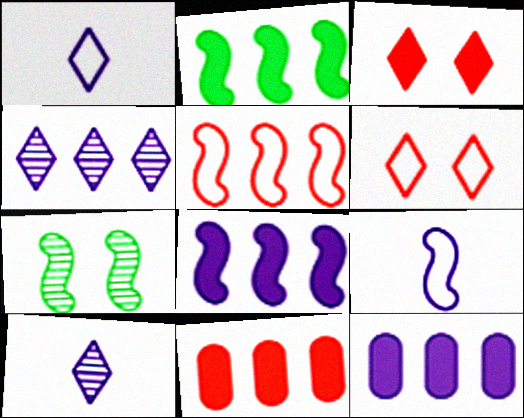[[1, 7, 11]]